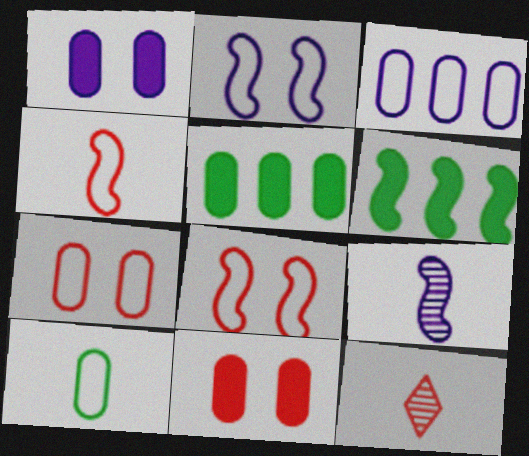[[2, 5, 12], 
[3, 7, 10], 
[6, 8, 9]]